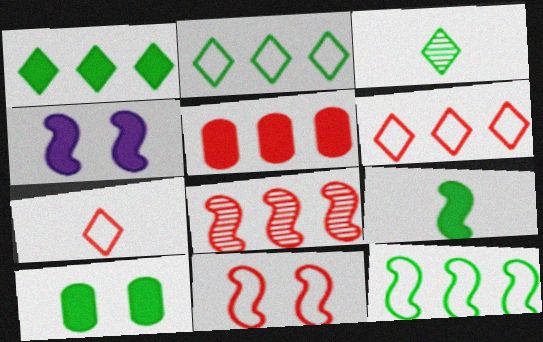[[1, 9, 10], 
[3, 10, 12], 
[5, 6, 8]]